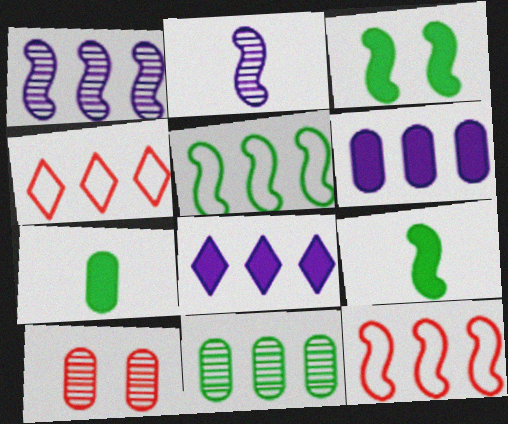[[2, 3, 12], 
[8, 11, 12]]